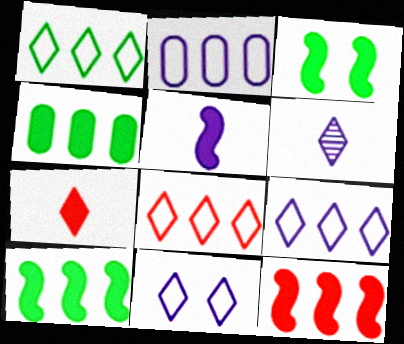[[1, 8, 9], 
[3, 5, 12]]